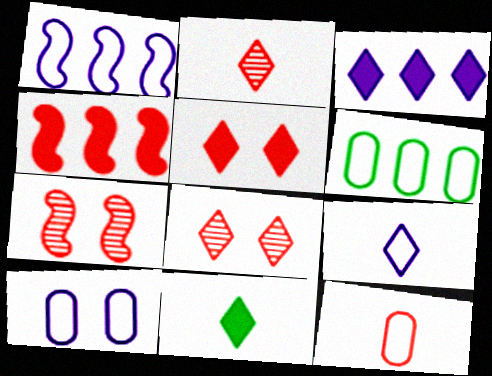[[1, 9, 10], 
[2, 9, 11], 
[3, 5, 11], 
[4, 8, 12], 
[6, 10, 12]]